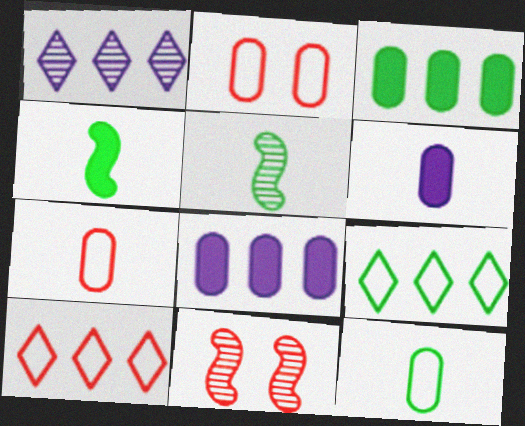[[1, 2, 4], 
[6, 9, 11]]